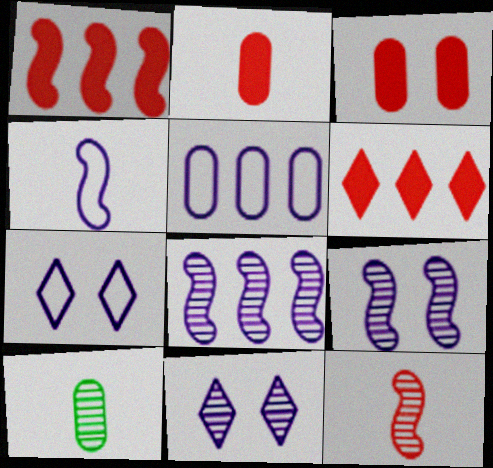[[1, 7, 10], 
[3, 5, 10], 
[4, 5, 7]]